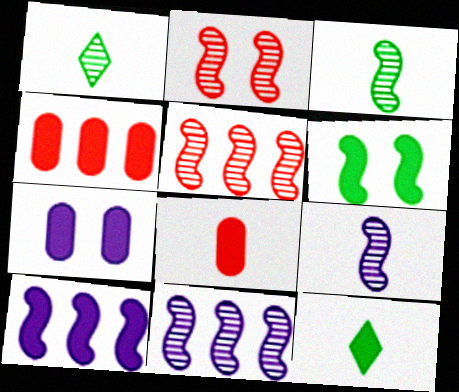[[2, 3, 11]]